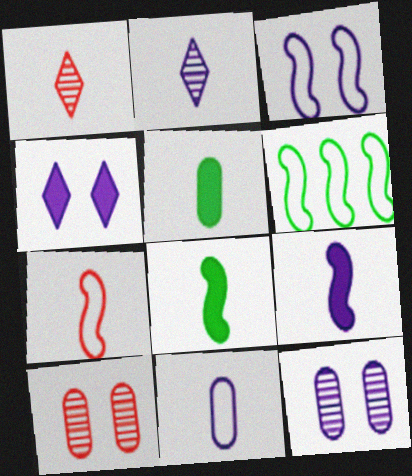[[1, 8, 11], 
[2, 5, 7], 
[2, 9, 11], 
[3, 4, 12], 
[3, 6, 7]]